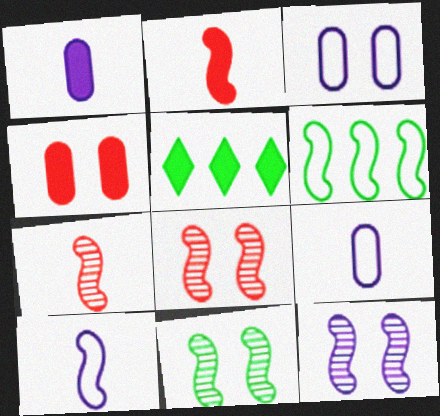[[2, 6, 12], 
[3, 5, 7], 
[5, 8, 9], 
[8, 11, 12]]